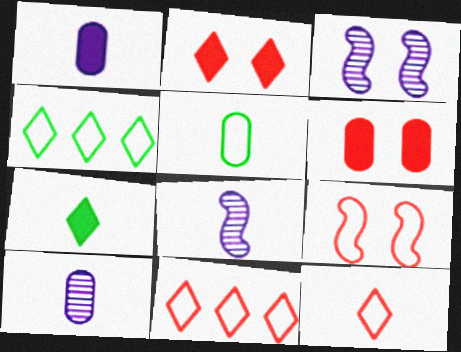[[4, 6, 8]]